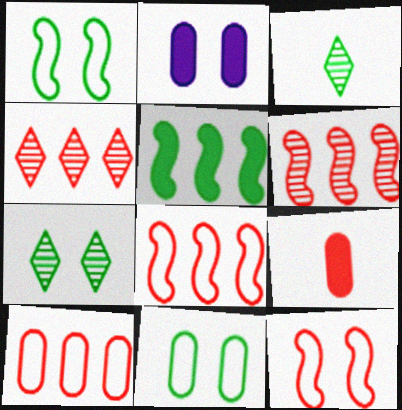[[2, 3, 8], 
[2, 7, 12], 
[3, 5, 11], 
[4, 9, 12]]